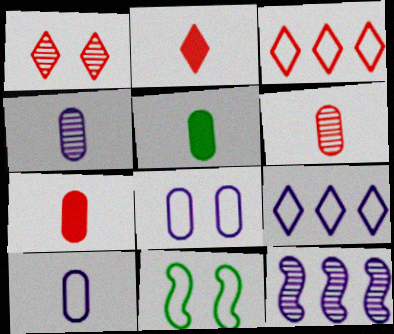[[1, 2, 3], 
[3, 10, 11], 
[5, 6, 10]]